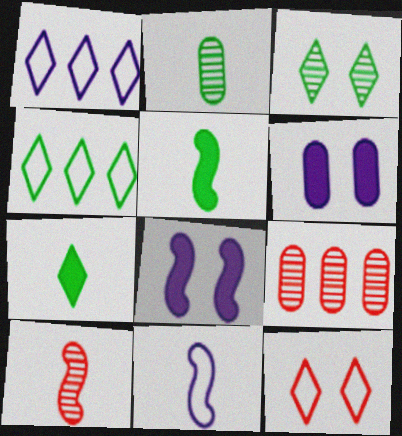[[3, 4, 7], 
[4, 6, 10], 
[5, 10, 11]]